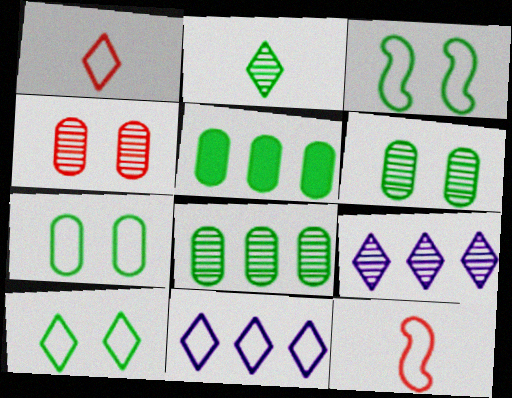[[1, 10, 11], 
[2, 3, 5], 
[3, 7, 10], 
[7, 11, 12]]